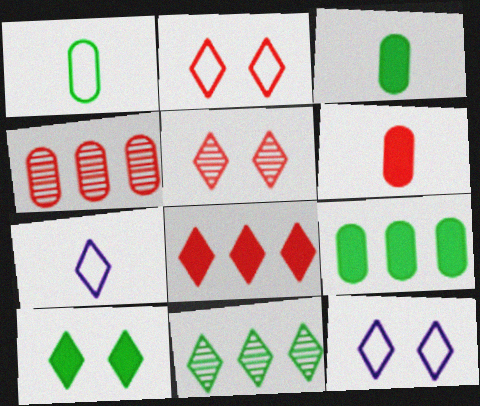[[5, 10, 12]]